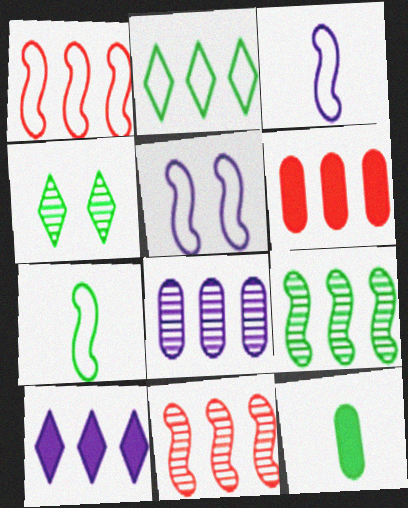[[1, 5, 7], 
[3, 4, 6]]